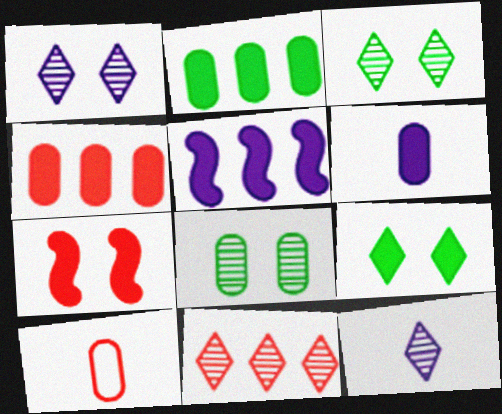[[3, 5, 10], 
[3, 11, 12], 
[7, 10, 11]]